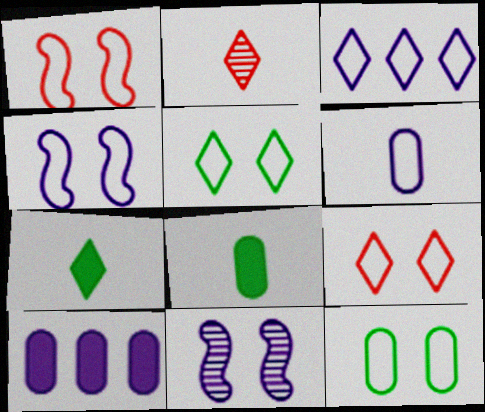[[3, 4, 6], 
[4, 9, 12]]